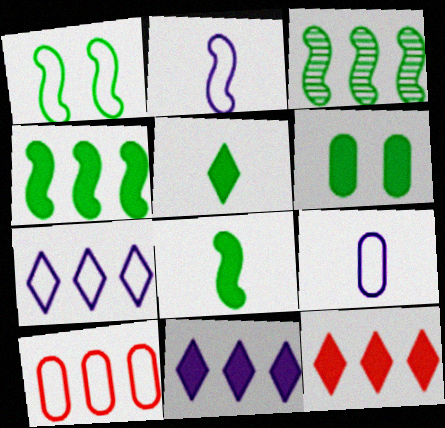[[1, 3, 8], 
[3, 10, 11], 
[4, 5, 6]]